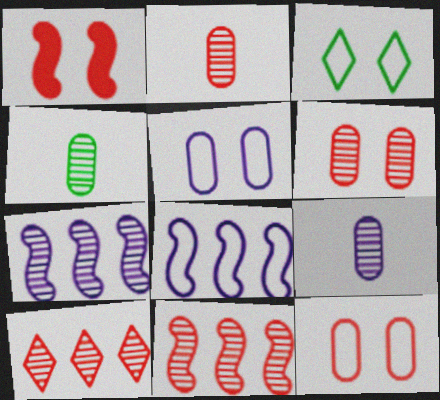[[2, 4, 9]]